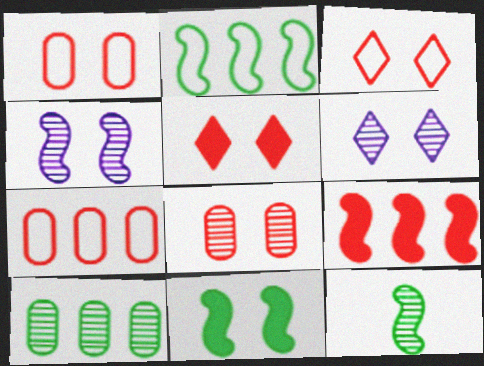[[1, 6, 11], 
[2, 11, 12]]